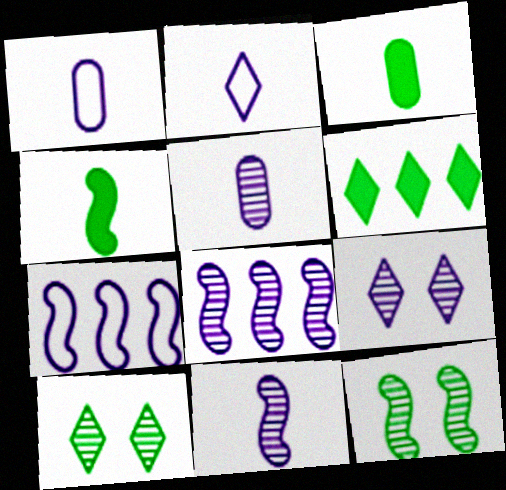[[5, 8, 9]]